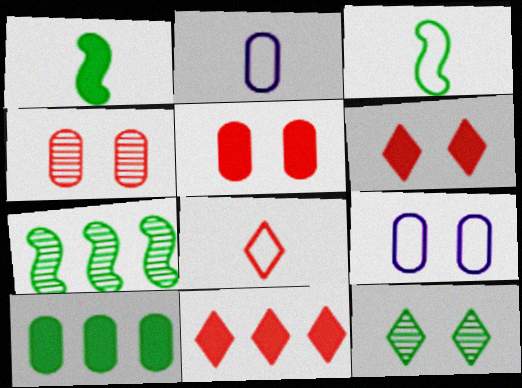[[2, 3, 8], 
[2, 4, 10], 
[2, 6, 7], 
[3, 10, 12]]